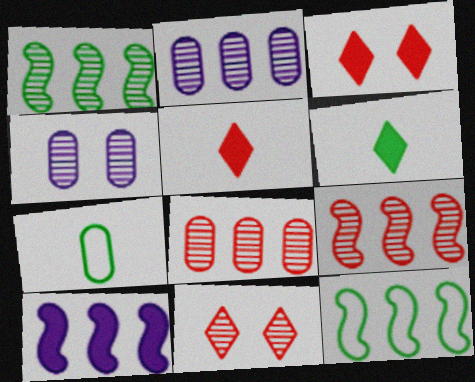[[4, 5, 12], 
[7, 10, 11], 
[9, 10, 12]]